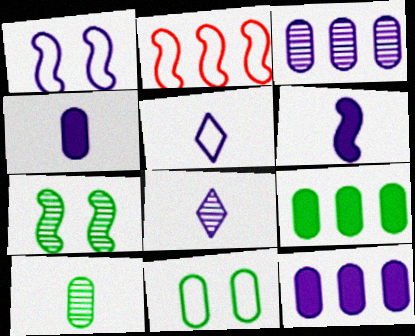[[1, 8, 12], 
[2, 5, 11], 
[2, 6, 7], 
[9, 10, 11]]